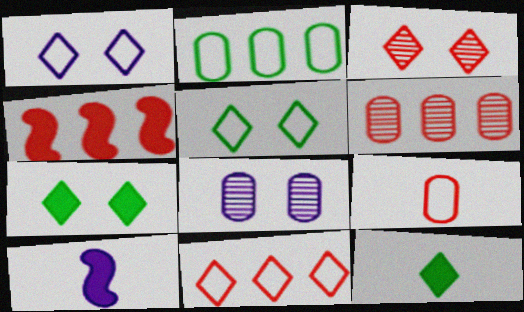[[1, 3, 7], 
[2, 3, 10], 
[3, 4, 9], 
[4, 6, 11], 
[5, 6, 10]]